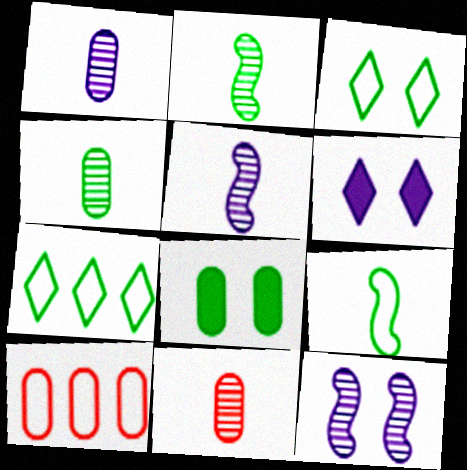[[1, 4, 11], 
[1, 8, 10], 
[2, 6, 10], 
[2, 7, 8]]